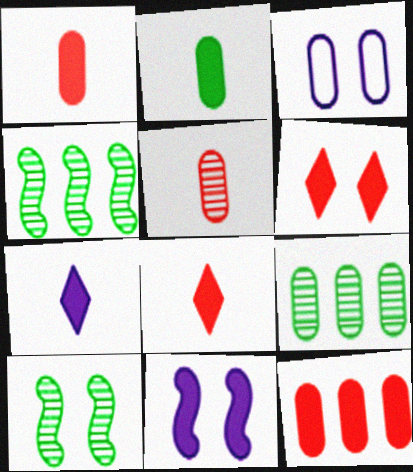[[1, 3, 9], 
[3, 4, 8], 
[3, 6, 10]]